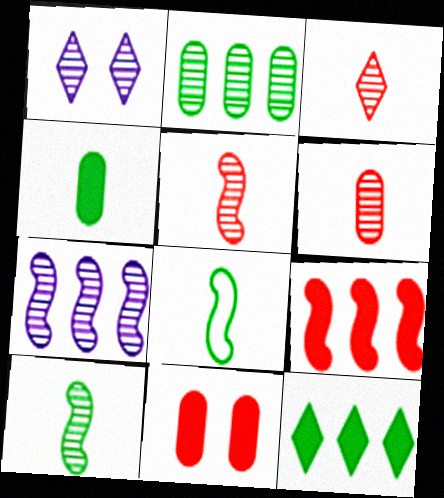[[1, 2, 5], 
[3, 5, 6]]